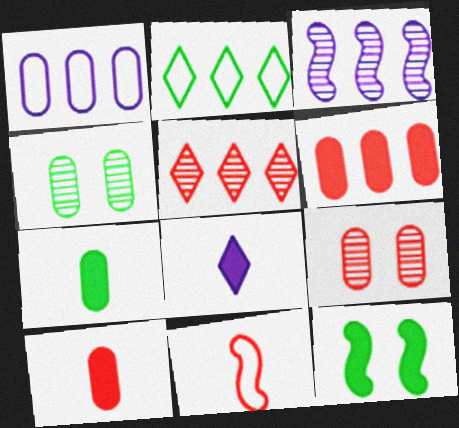[[1, 4, 10], 
[1, 7, 9], 
[2, 3, 6], 
[3, 11, 12], 
[6, 8, 12]]